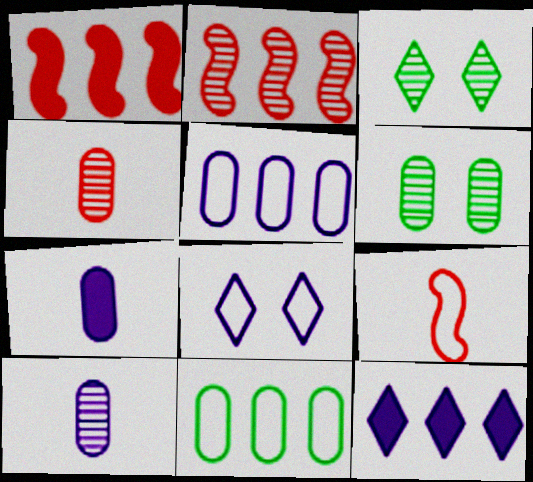[[2, 3, 10], 
[2, 11, 12], 
[6, 9, 12], 
[8, 9, 11]]